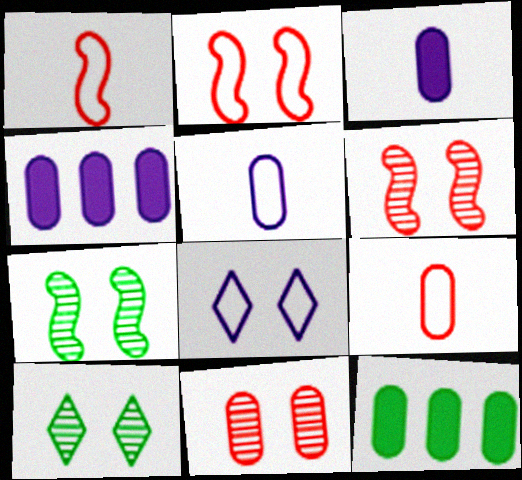[[1, 4, 10], 
[5, 11, 12]]